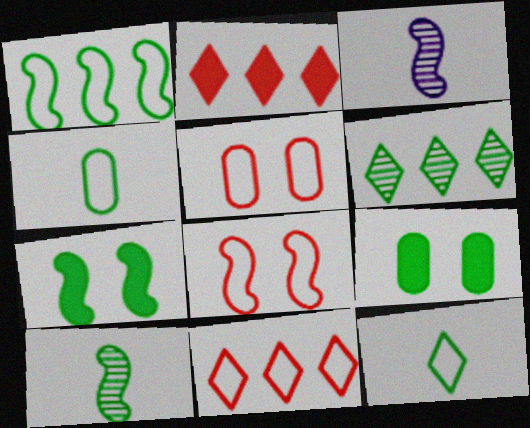[[1, 7, 10], 
[3, 9, 11], 
[4, 6, 7]]